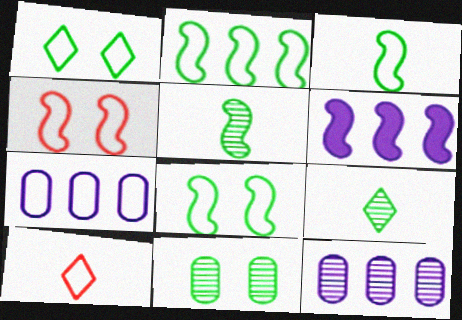[[2, 3, 8], 
[4, 5, 6], 
[6, 10, 11], 
[7, 8, 10]]